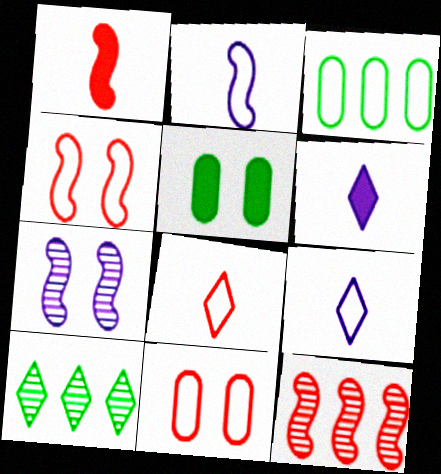[[1, 4, 12], 
[3, 4, 9], 
[5, 9, 12]]